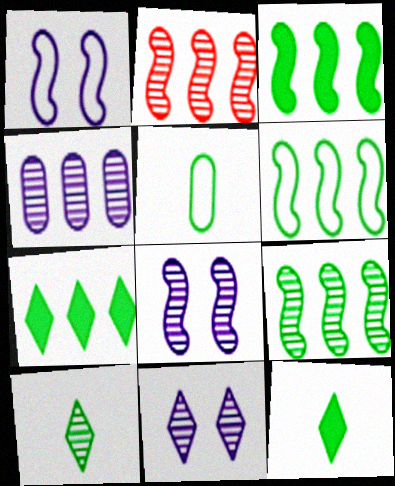[[3, 6, 9]]